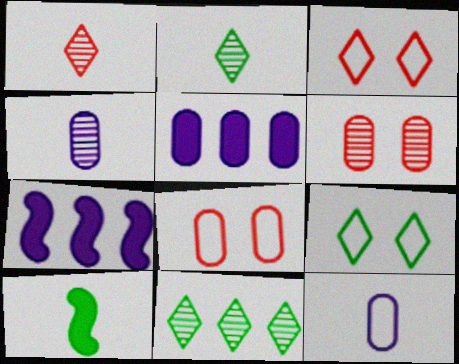[[1, 10, 12], 
[2, 7, 8]]